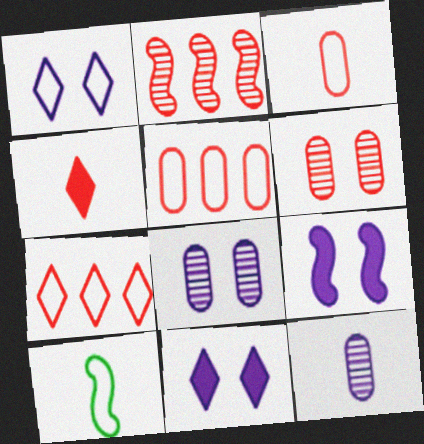[[1, 5, 10], 
[1, 8, 9], 
[2, 9, 10], 
[4, 10, 12]]